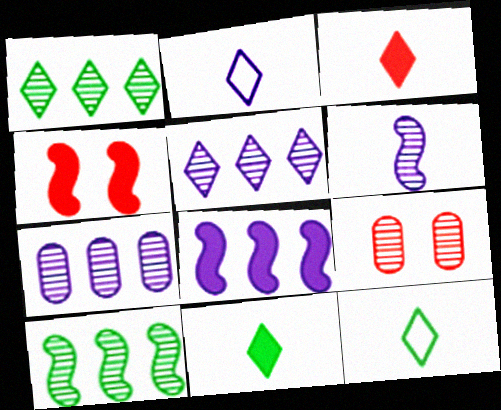[[1, 6, 9], 
[4, 7, 12], 
[8, 9, 12]]